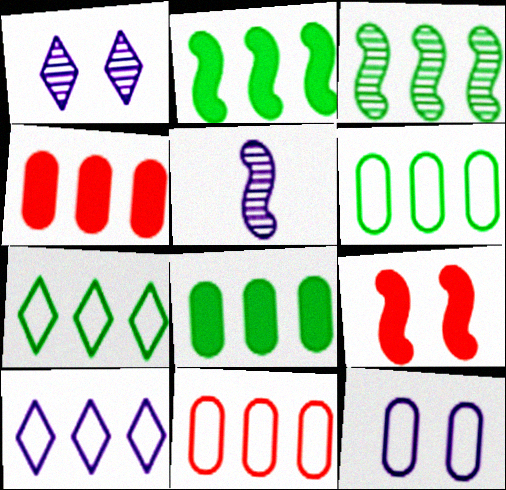[[3, 4, 10], 
[3, 7, 8]]